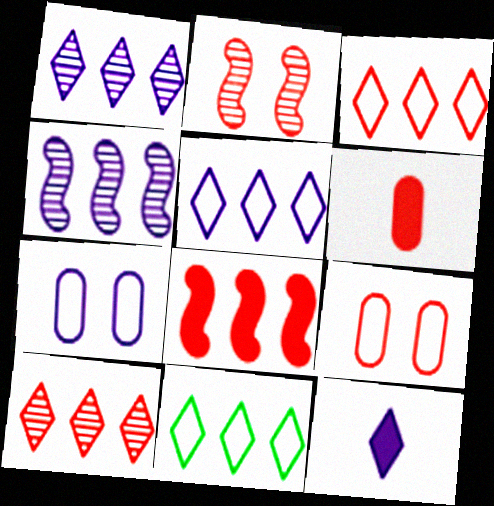[[2, 3, 6], 
[3, 5, 11], 
[4, 7, 12]]